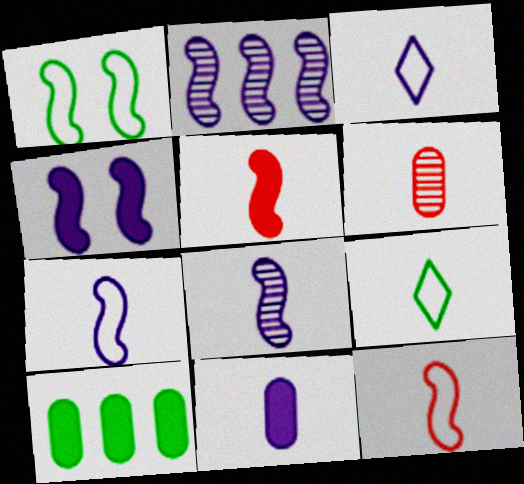[[1, 2, 5], 
[2, 4, 7], 
[3, 8, 11]]